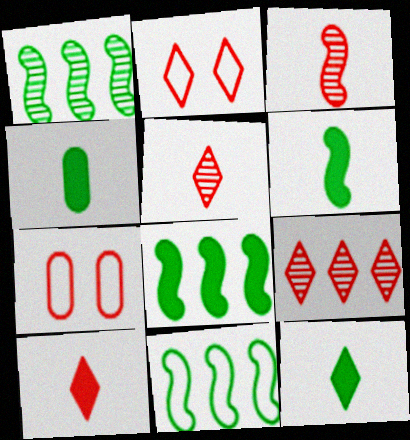[[1, 8, 11], 
[2, 9, 10], 
[4, 6, 12]]